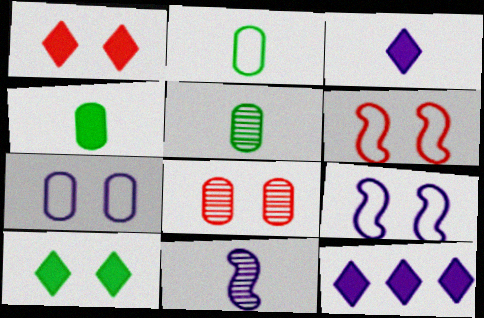[[1, 6, 8], 
[2, 4, 5], 
[5, 6, 12], 
[7, 11, 12], 
[8, 9, 10]]